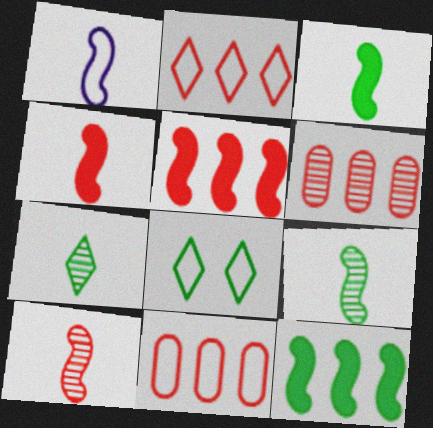[[1, 3, 10], 
[1, 4, 9], 
[1, 8, 11], 
[2, 5, 6]]